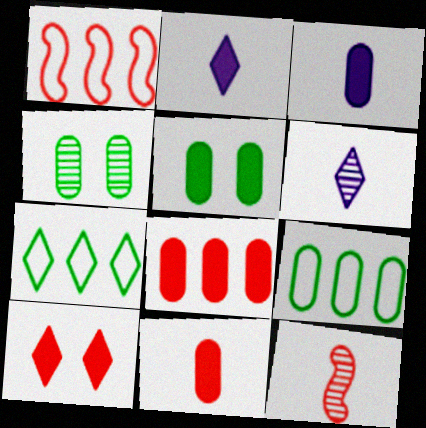[[1, 2, 4], 
[1, 5, 6], 
[3, 5, 8], 
[6, 7, 10]]